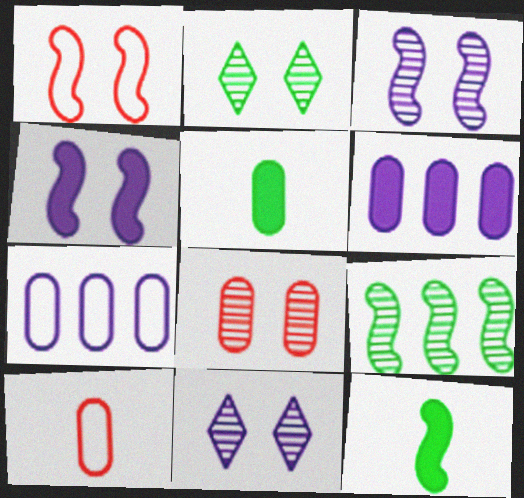[[2, 3, 8], 
[5, 7, 8]]